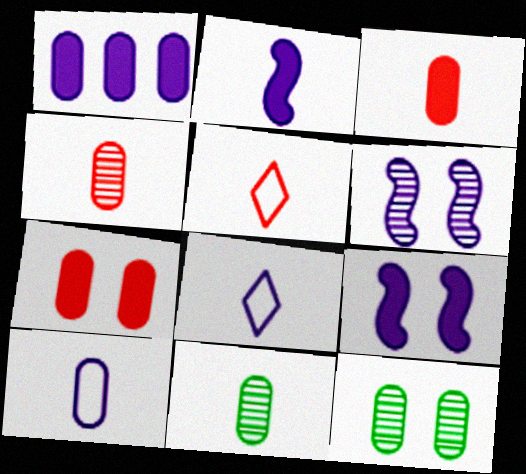[[1, 6, 8], 
[2, 5, 11], 
[3, 10, 11]]